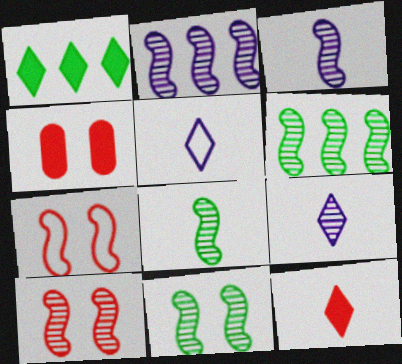[[2, 8, 10], 
[3, 6, 10], 
[4, 5, 6], 
[6, 8, 11]]